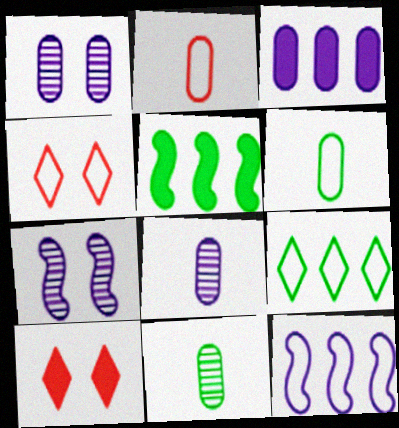[[4, 5, 8], 
[4, 6, 12], 
[10, 11, 12]]